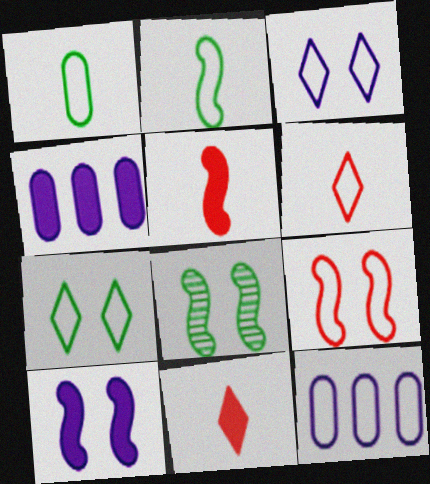[[4, 6, 8], 
[8, 9, 10], 
[8, 11, 12]]